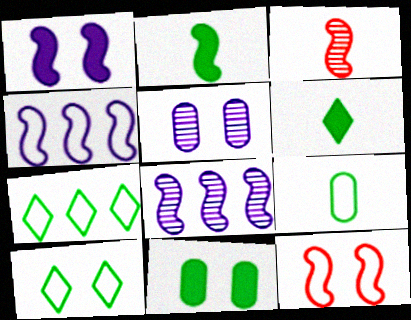[[2, 8, 12]]